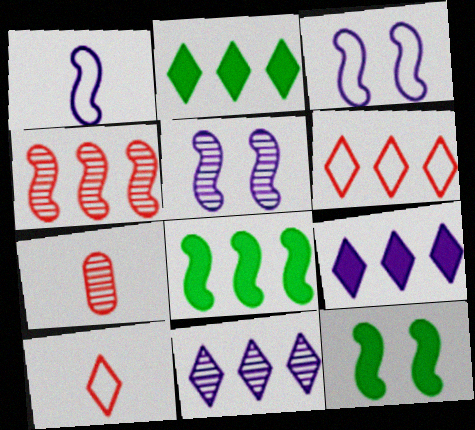[[1, 4, 12], 
[2, 3, 7], 
[2, 6, 11]]